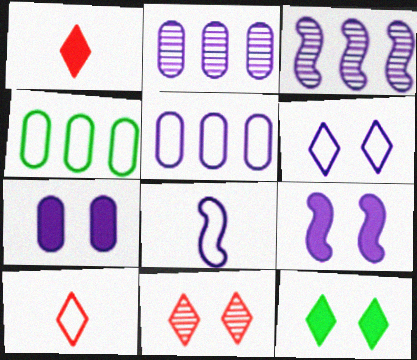[[3, 8, 9], 
[5, 6, 8], 
[6, 11, 12]]